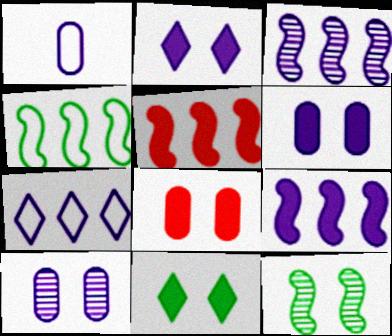[[1, 2, 3], 
[3, 4, 5]]